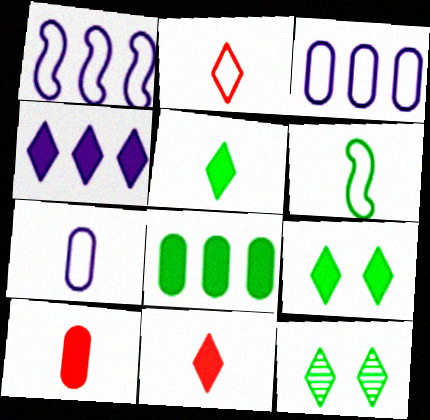[[1, 10, 12], 
[2, 4, 12], 
[2, 6, 7], 
[4, 9, 11], 
[6, 8, 12]]